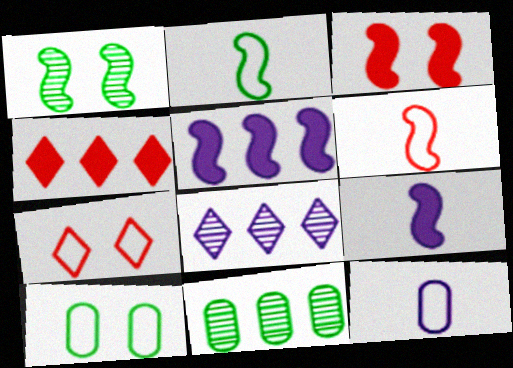[[1, 4, 12], 
[1, 5, 6], 
[7, 9, 11]]